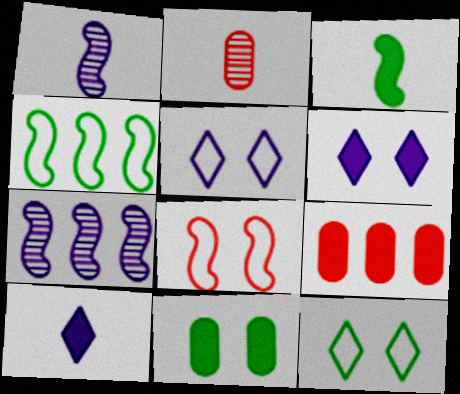[[1, 9, 12], 
[2, 4, 6], 
[3, 6, 9], 
[3, 7, 8]]